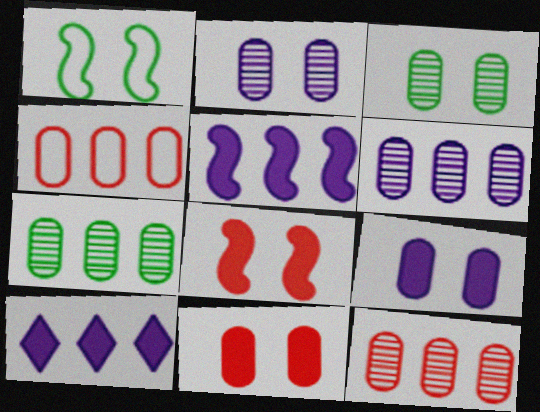[[6, 7, 12]]